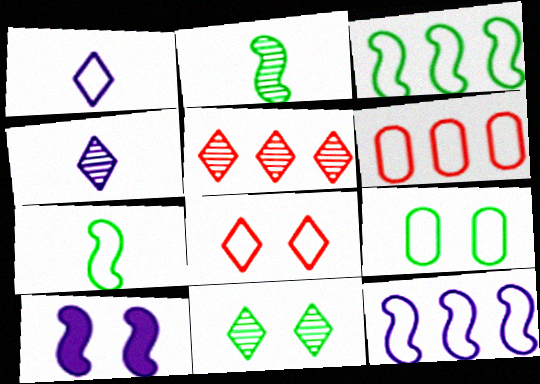[[4, 5, 11]]